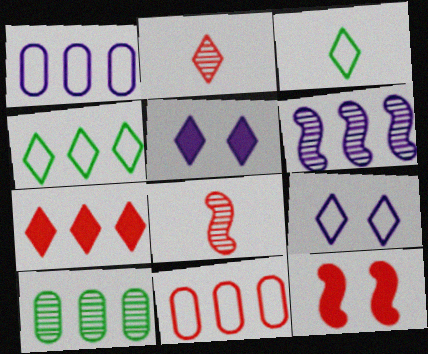[[2, 4, 5], 
[2, 11, 12]]